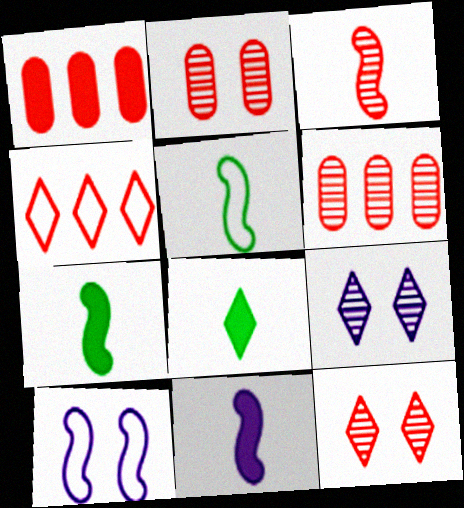[[1, 5, 9], 
[3, 5, 11], 
[3, 6, 12], 
[4, 8, 9], 
[6, 8, 10]]